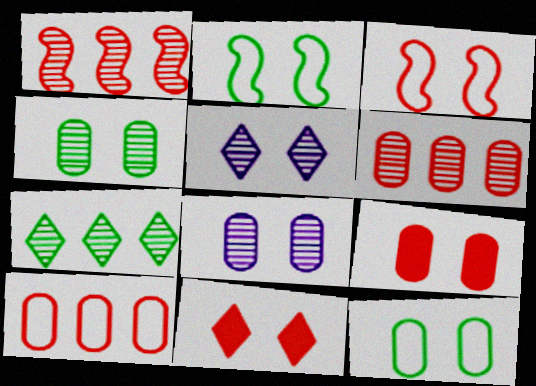[[2, 5, 9], 
[2, 8, 11], 
[8, 9, 12]]